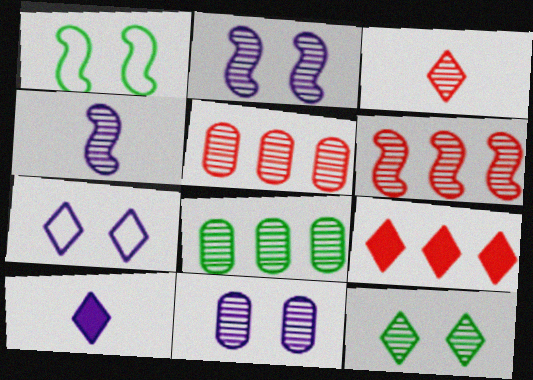[[1, 5, 10], 
[2, 3, 8], 
[4, 5, 12]]